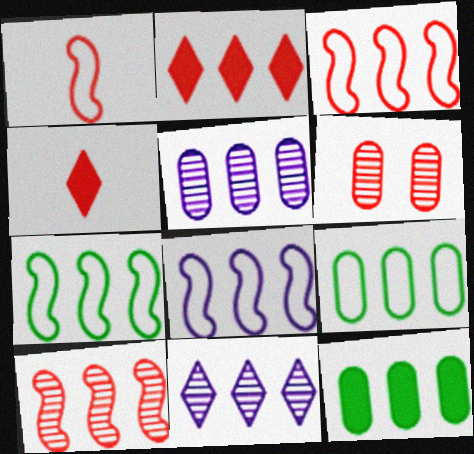[[1, 2, 6], 
[2, 5, 7], 
[3, 4, 6], 
[3, 7, 8], 
[3, 11, 12]]